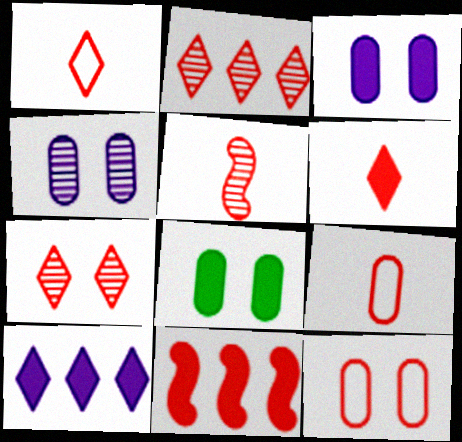[[4, 8, 12], 
[5, 6, 9], 
[7, 9, 11]]